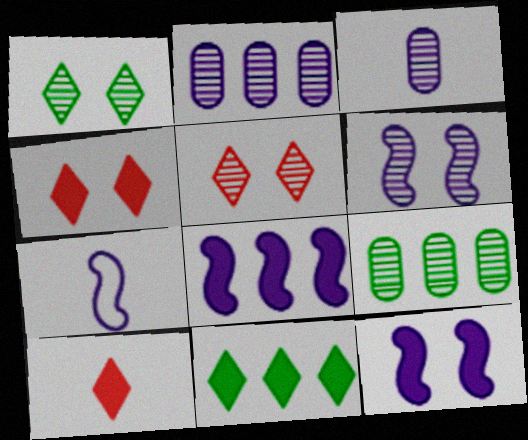[[4, 7, 9], 
[6, 7, 8]]